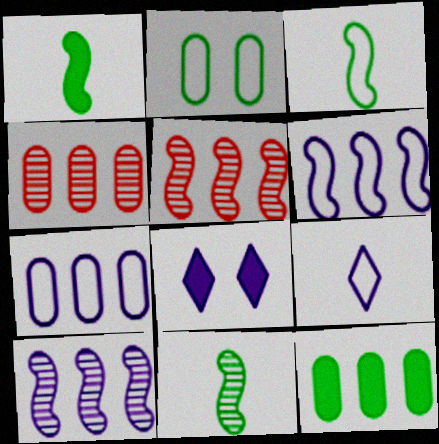[[1, 3, 11], 
[3, 4, 8], 
[4, 7, 12]]